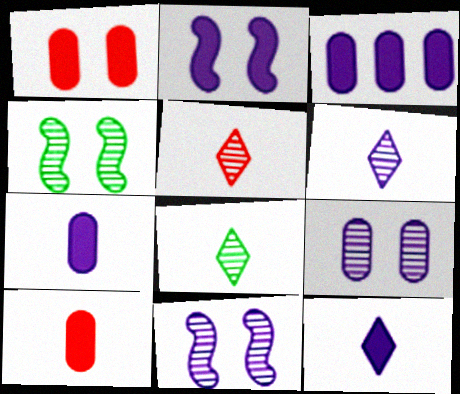[[2, 3, 12], 
[5, 6, 8]]